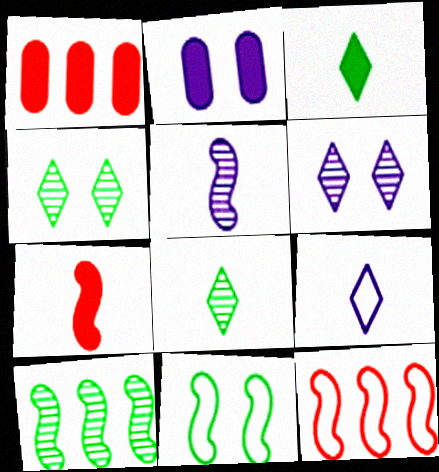[[2, 8, 12]]